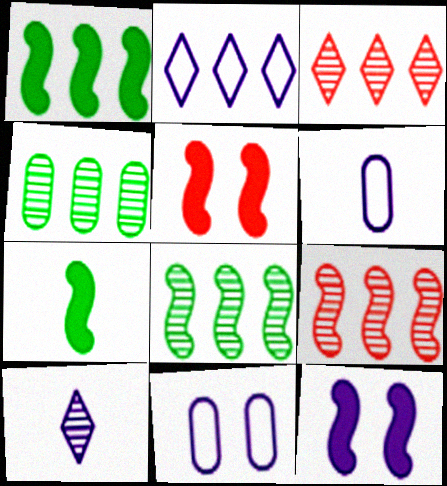[[3, 7, 11]]